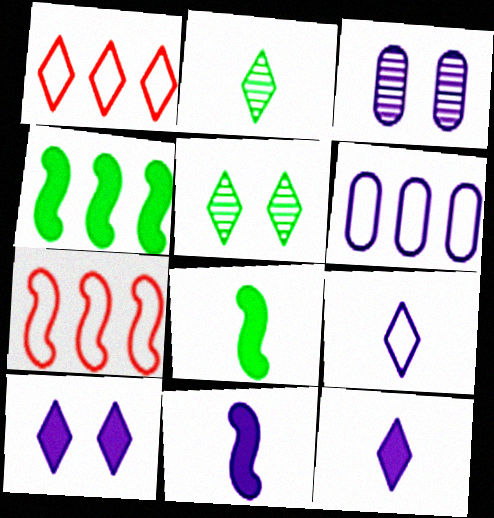[[1, 2, 10], 
[1, 3, 8], 
[1, 5, 12]]